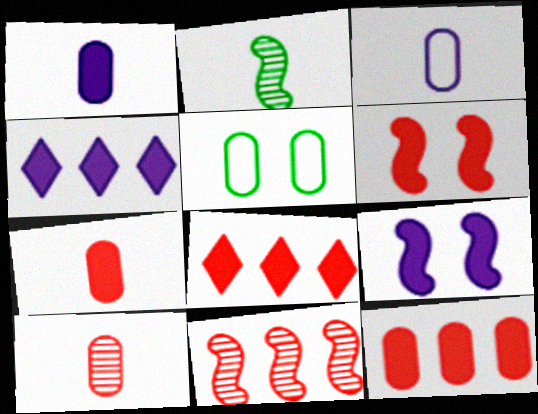[[1, 4, 9], 
[6, 7, 8]]